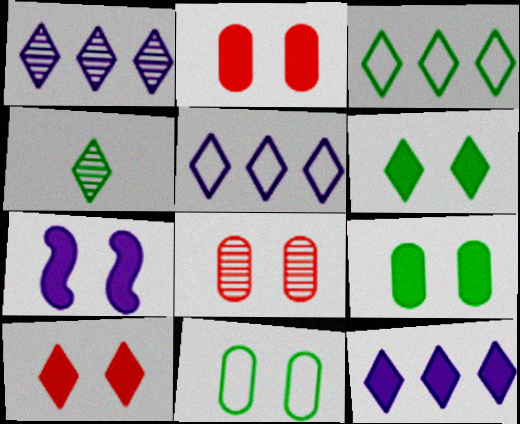[[1, 5, 12], 
[2, 6, 7], 
[3, 4, 6], 
[4, 5, 10], 
[7, 9, 10]]